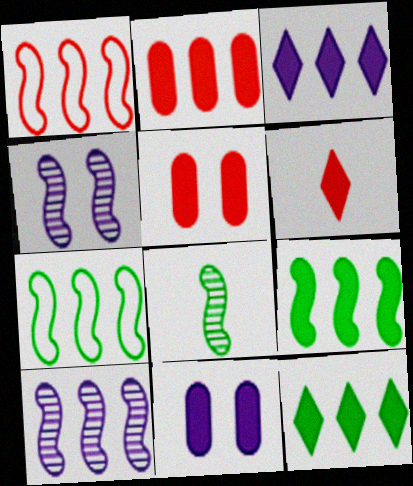[[1, 9, 10], 
[2, 3, 9], 
[6, 9, 11]]